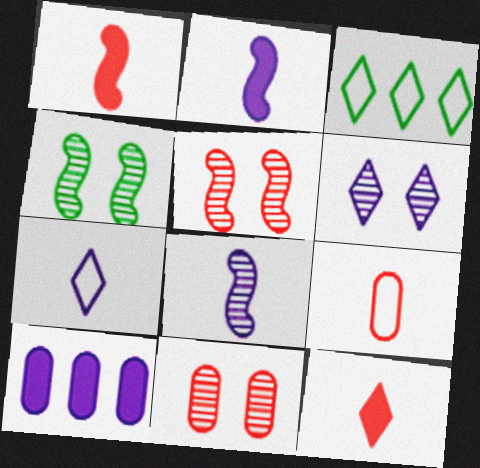[[2, 3, 11], 
[3, 6, 12], 
[4, 6, 11]]